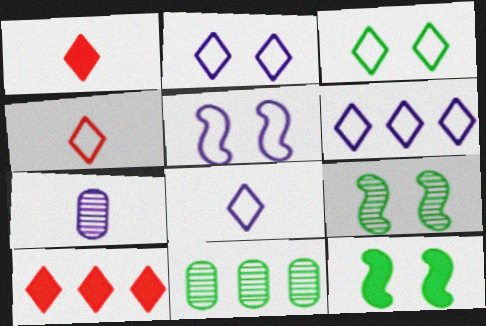[[1, 5, 11], 
[2, 6, 8], 
[3, 4, 6]]